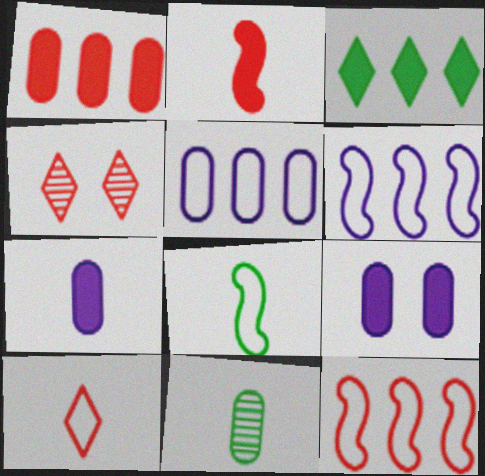[[2, 3, 9]]